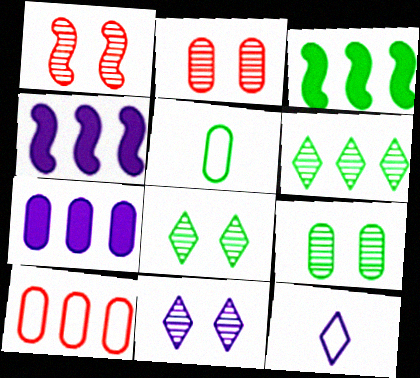[[1, 9, 11], 
[2, 3, 12], 
[2, 5, 7], 
[3, 5, 8], 
[4, 6, 10]]